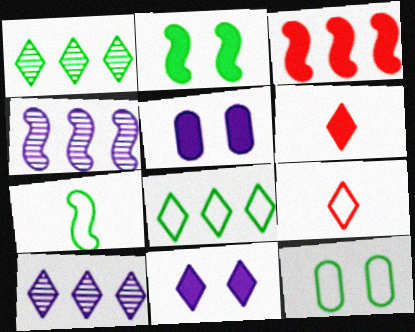[[1, 9, 11], 
[4, 6, 12], 
[7, 8, 12]]